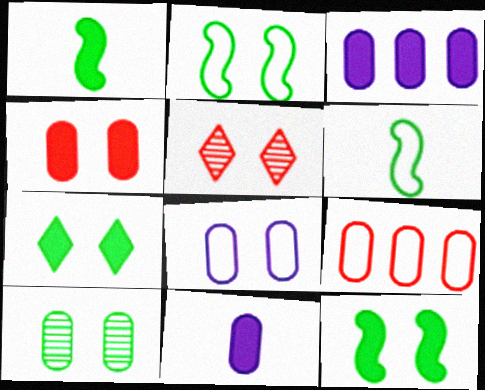[[2, 7, 10], 
[3, 5, 6], 
[4, 8, 10], 
[5, 8, 12], 
[9, 10, 11]]